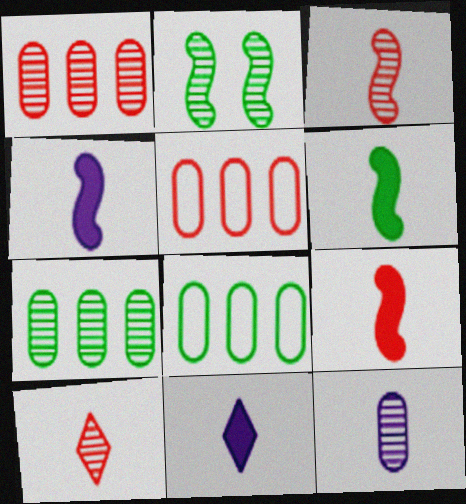[[2, 5, 11], 
[4, 6, 9]]